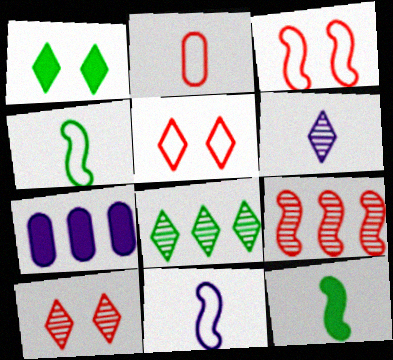[[2, 6, 12], 
[4, 7, 10], 
[6, 8, 10]]